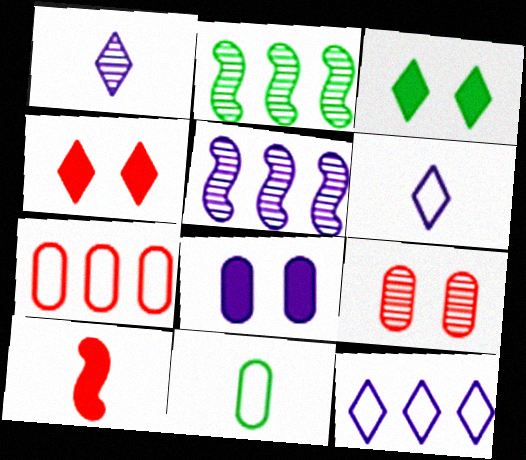[[1, 2, 9], 
[1, 10, 11], 
[2, 3, 11], 
[4, 5, 11], 
[5, 6, 8]]